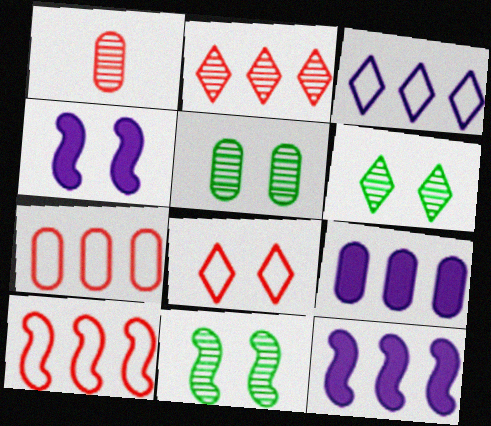[[4, 5, 8], 
[5, 6, 11]]